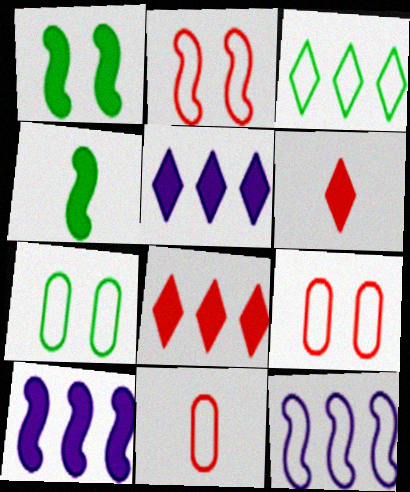[]